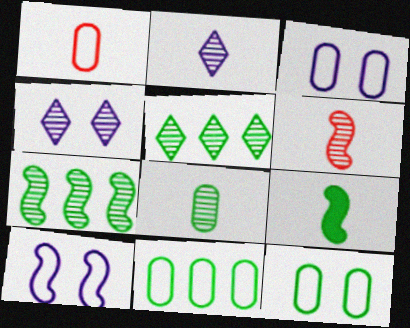[[1, 2, 9], 
[1, 3, 11], 
[2, 6, 8], 
[5, 9, 12]]